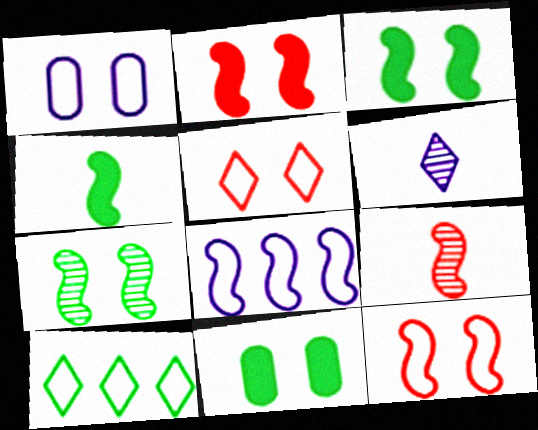[[3, 8, 9]]